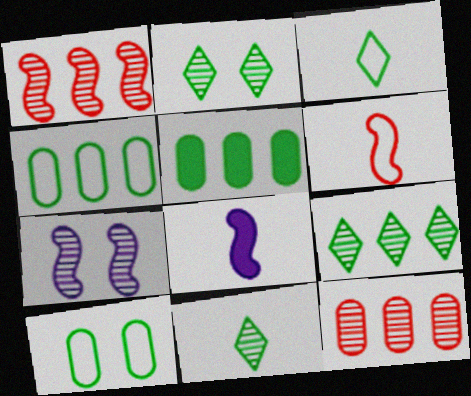[[2, 9, 11], 
[7, 11, 12]]